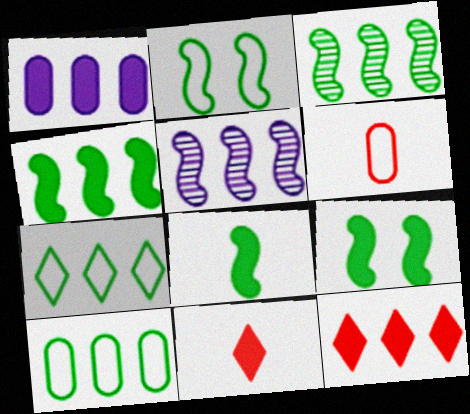[[1, 4, 12], 
[1, 9, 11], 
[2, 3, 8], 
[4, 8, 9], 
[5, 10, 12]]